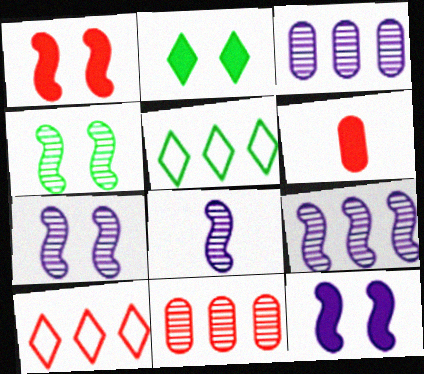[[5, 6, 7], 
[7, 8, 9]]